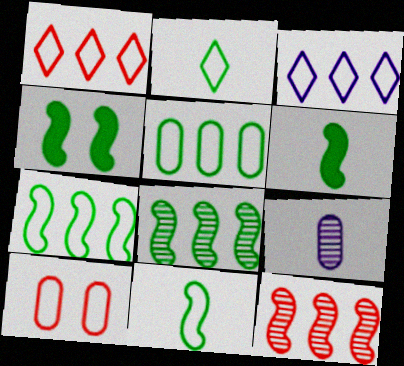[[1, 4, 9], 
[3, 10, 11], 
[4, 8, 11]]